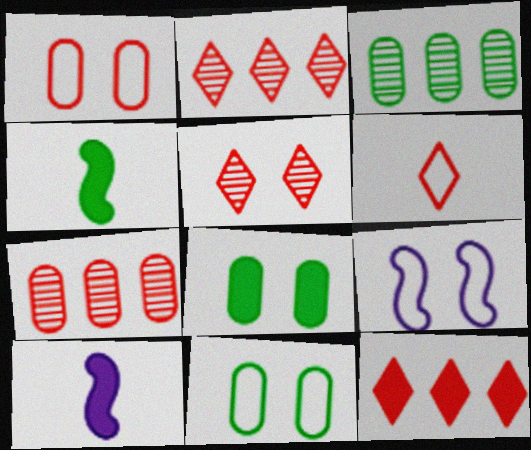[[2, 10, 11], 
[5, 6, 12], 
[5, 8, 9], 
[8, 10, 12]]